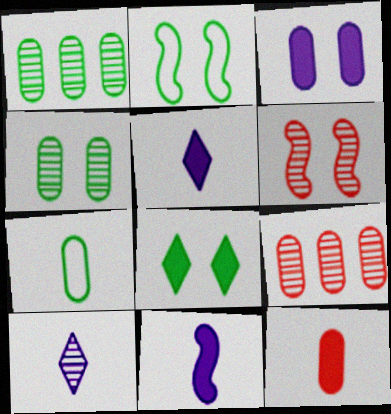[[1, 6, 10], 
[2, 4, 8], 
[2, 5, 9], 
[3, 7, 9]]